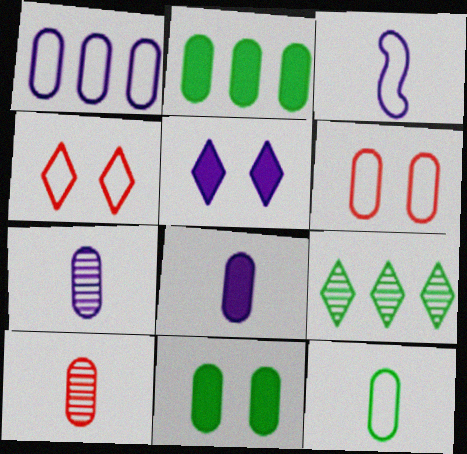[[1, 6, 12], 
[1, 10, 11], 
[2, 6, 7], 
[8, 10, 12]]